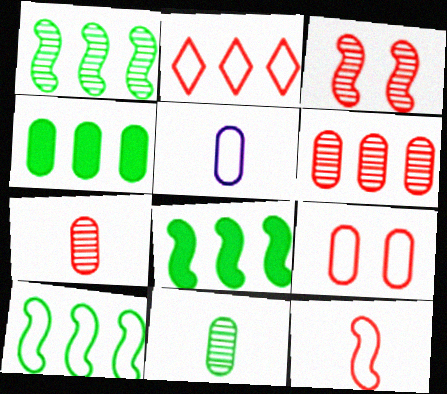[[1, 8, 10], 
[2, 9, 12]]